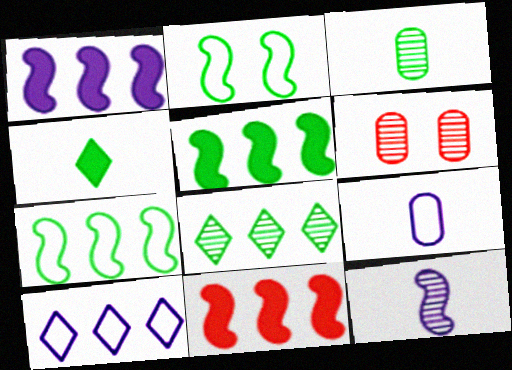[[1, 5, 11], 
[2, 11, 12], 
[6, 8, 12]]